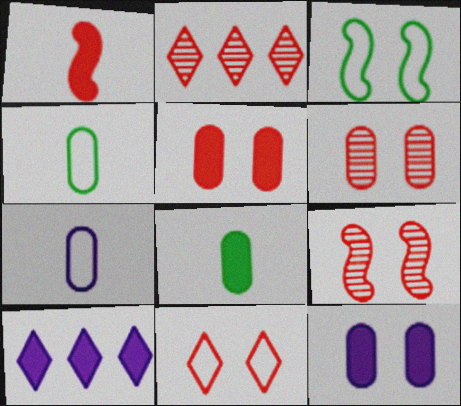[[4, 9, 10], 
[5, 9, 11]]